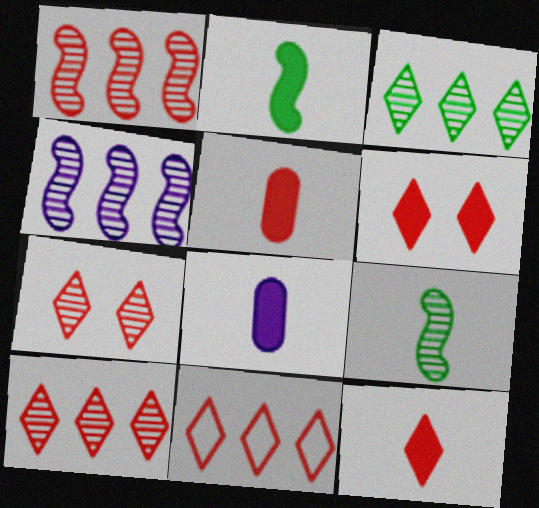[[2, 8, 12], 
[7, 11, 12]]